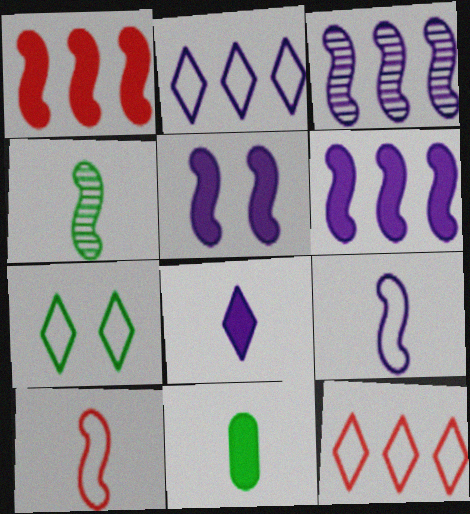[[3, 5, 9]]